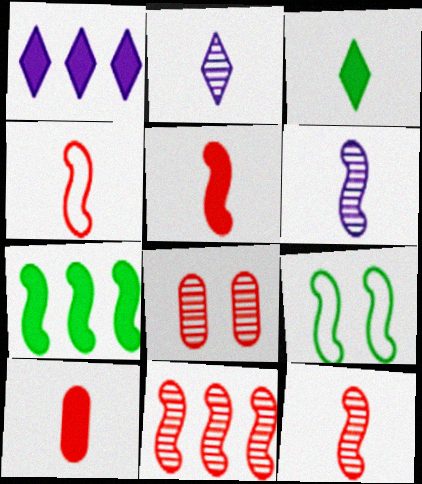[[4, 5, 12]]